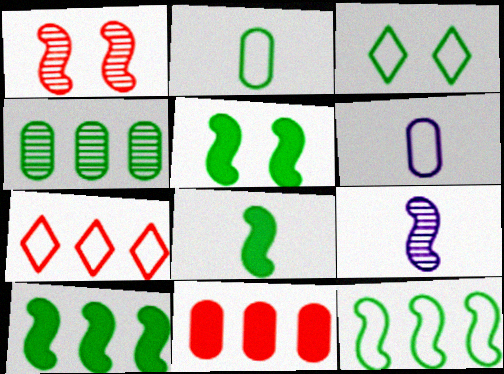[[2, 3, 12], 
[3, 4, 8], 
[3, 9, 11], 
[5, 8, 10]]